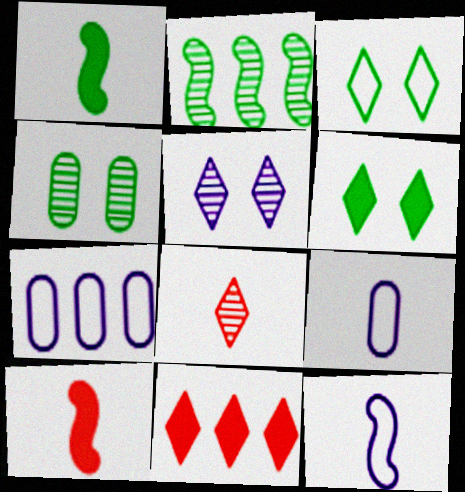[[1, 8, 9], 
[2, 7, 11], 
[4, 11, 12]]